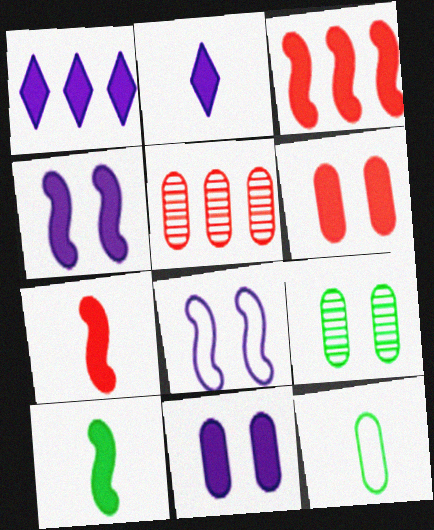[[1, 6, 10], 
[3, 4, 10], 
[5, 11, 12]]